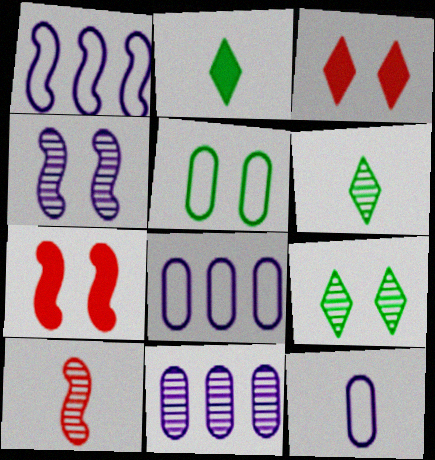[[2, 10, 12], 
[3, 4, 5], 
[6, 7, 8], 
[9, 10, 11]]